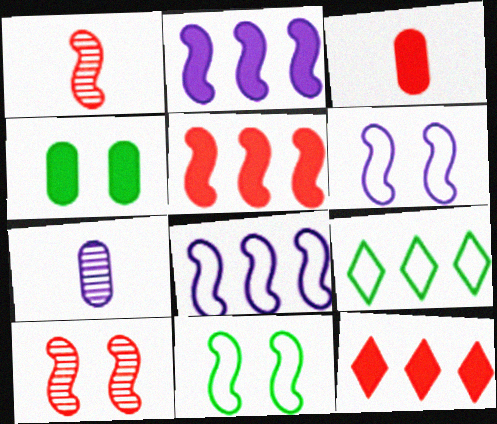[[1, 2, 11], 
[7, 11, 12]]